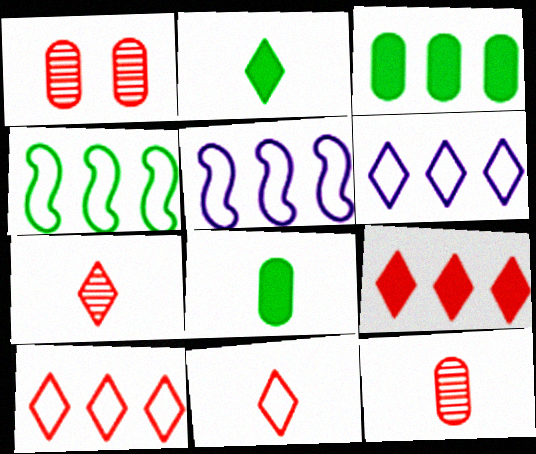[[1, 2, 5]]